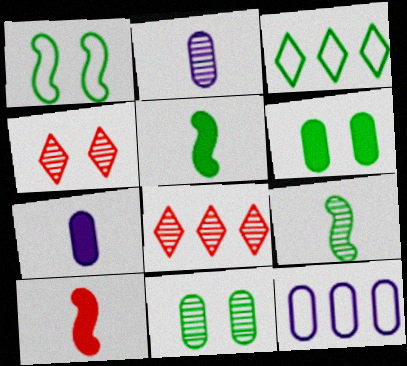[[1, 7, 8], 
[3, 5, 11], 
[3, 6, 9], 
[4, 5, 12]]